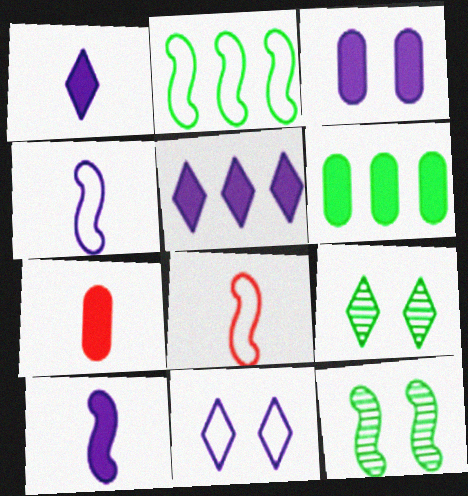[[3, 5, 10], 
[3, 6, 7]]